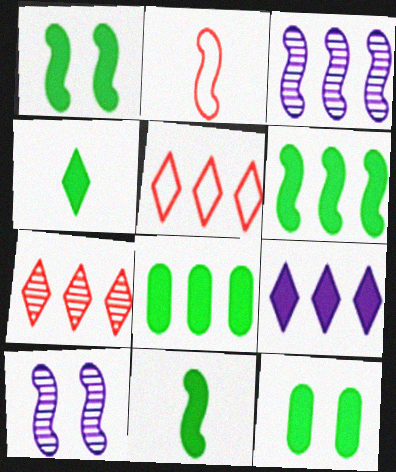[[1, 2, 3], 
[1, 4, 8], 
[1, 6, 11], 
[2, 6, 10], 
[3, 5, 8], 
[4, 6, 12]]